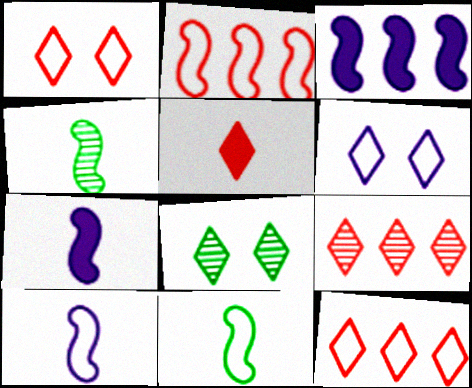[[1, 5, 9]]